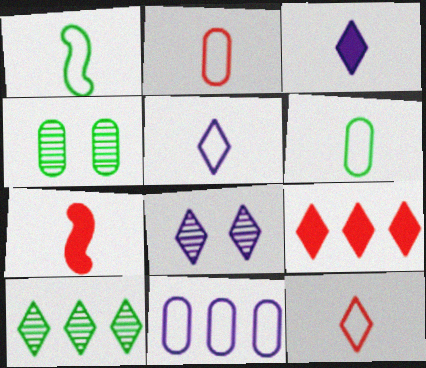[[1, 2, 5]]